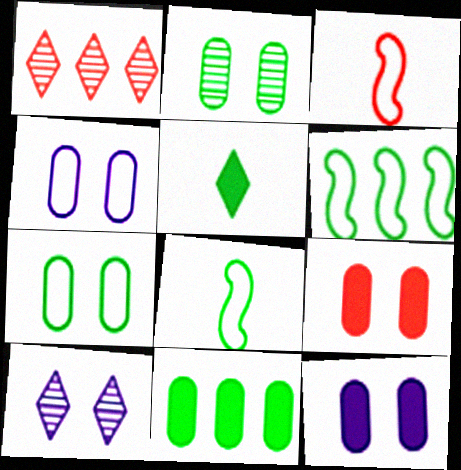[[1, 3, 9], 
[1, 8, 12], 
[2, 4, 9], 
[2, 5, 6], 
[3, 10, 11]]